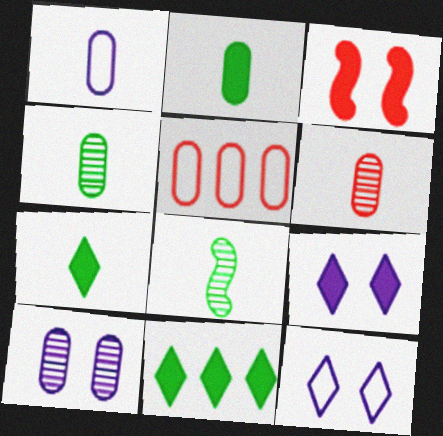[[1, 2, 6], 
[2, 5, 10], 
[5, 8, 9]]